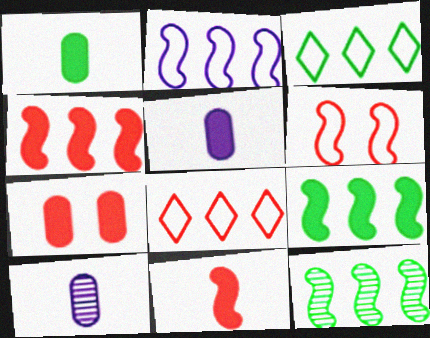[[2, 4, 12]]